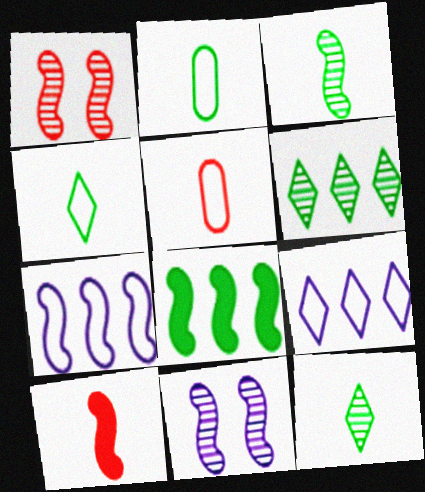[]